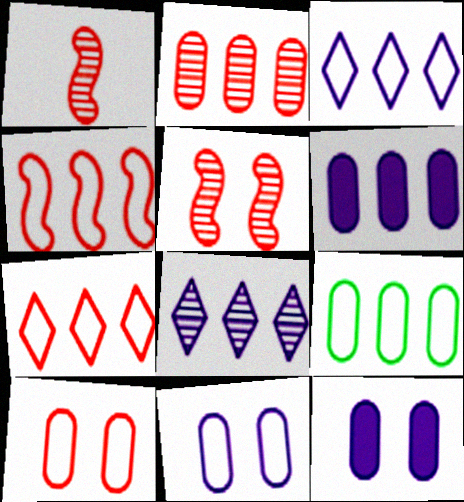[[2, 6, 9], 
[3, 4, 9]]